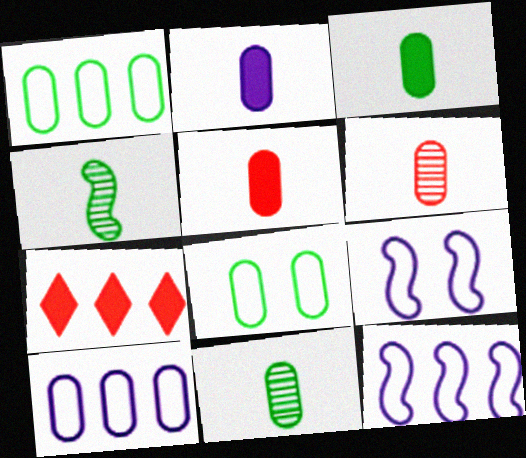[[2, 3, 5], 
[7, 9, 11]]